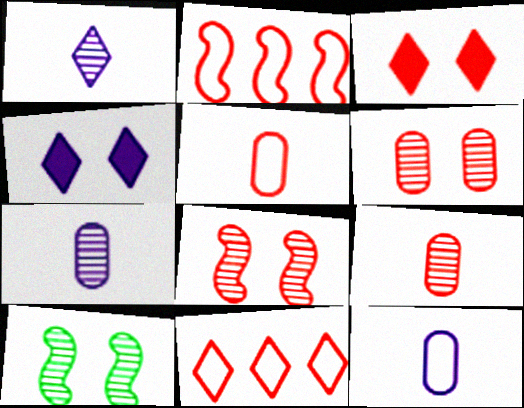[[2, 3, 9]]